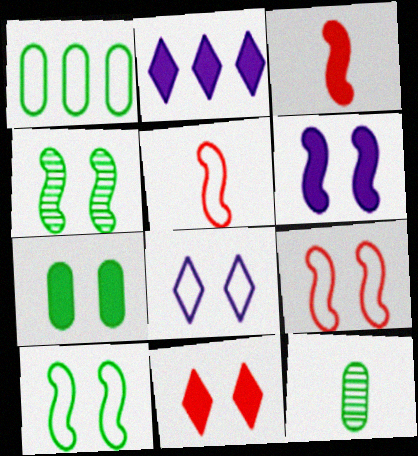[[1, 5, 8], 
[1, 7, 12], 
[2, 3, 7], 
[2, 9, 12], 
[4, 6, 9], 
[6, 7, 11]]